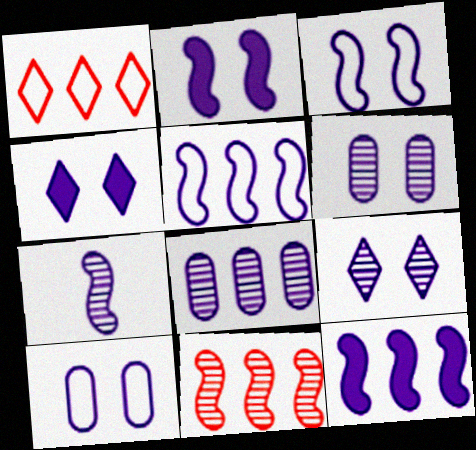[[2, 5, 7], 
[2, 9, 10], 
[3, 4, 6], 
[3, 7, 12], 
[7, 8, 9]]